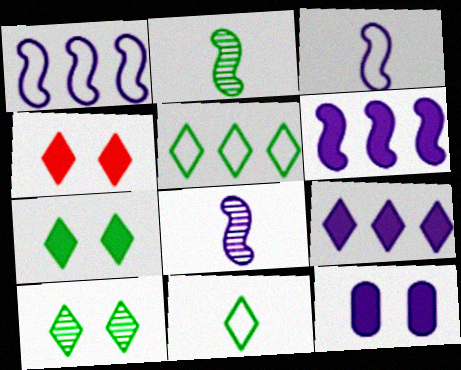[]